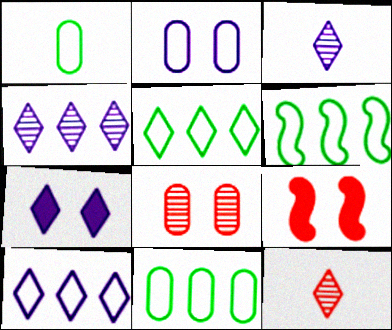[[1, 4, 9], 
[3, 7, 10], 
[3, 9, 11], 
[5, 6, 11], 
[5, 7, 12]]